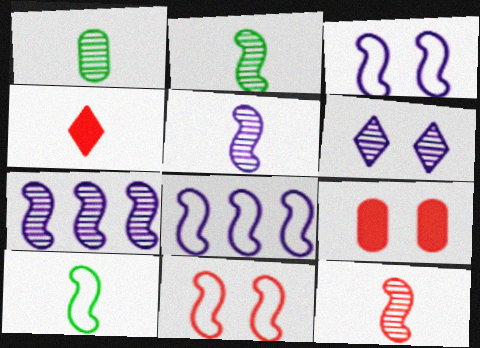[[2, 5, 12], 
[8, 10, 11]]